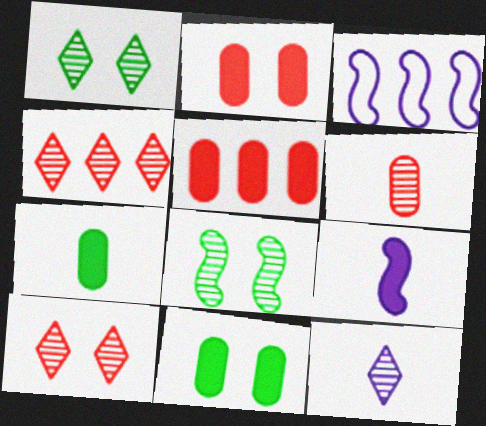[[1, 4, 12], 
[3, 7, 10]]